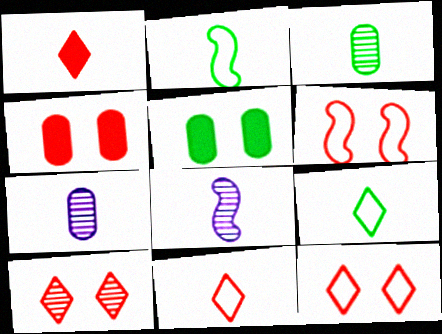[[1, 2, 7], 
[4, 6, 10]]